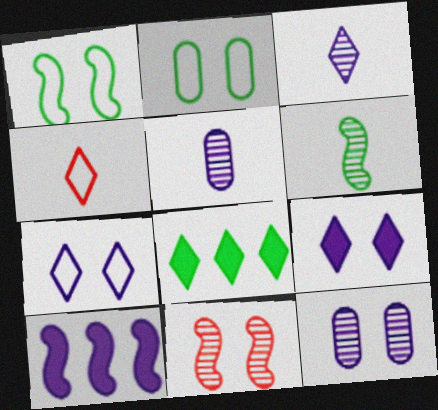[[2, 6, 8], 
[2, 9, 11], 
[5, 7, 10]]